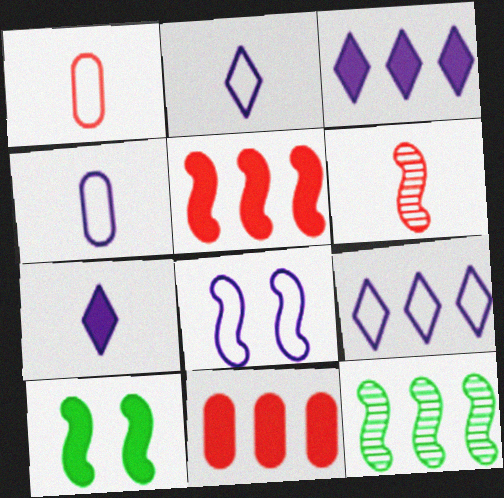[[4, 8, 9], 
[7, 10, 11], 
[9, 11, 12]]